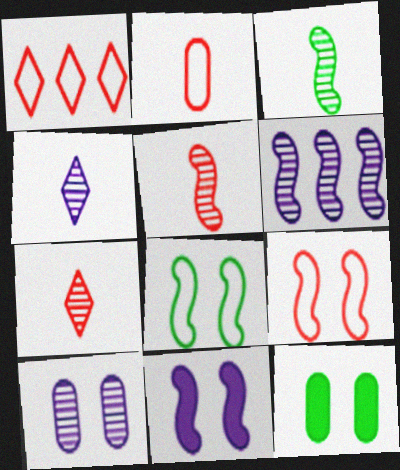[[1, 2, 9], 
[4, 6, 10]]